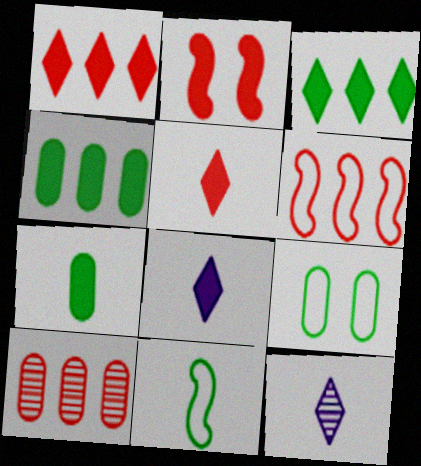[[1, 6, 10], 
[2, 4, 8]]